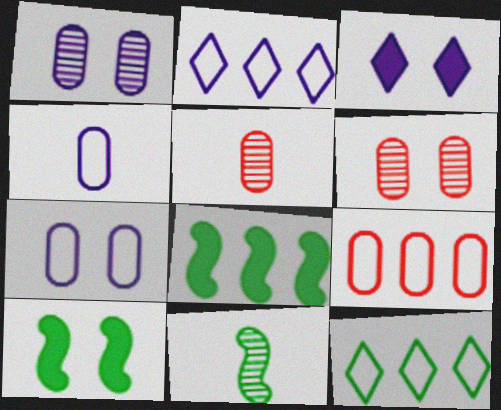[[2, 5, 10], 
[3, 9, 11]]